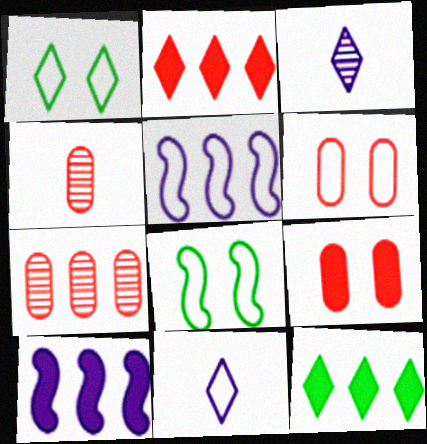[[1, 2, 3], 
[1, 4, 10], 
[5, 7, 12]]